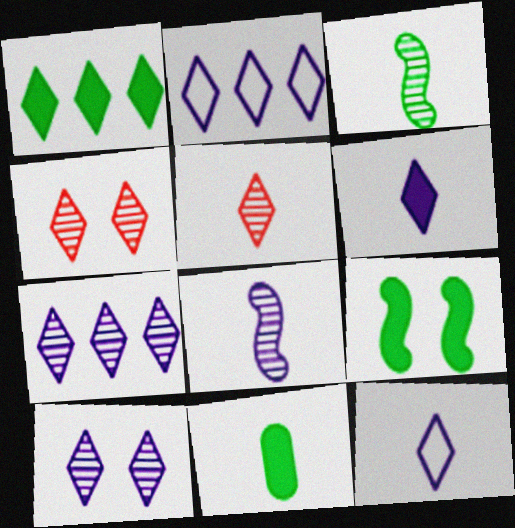[[1, 4, 12], 
[1, 9, 11], 
[2, 6, 10]]